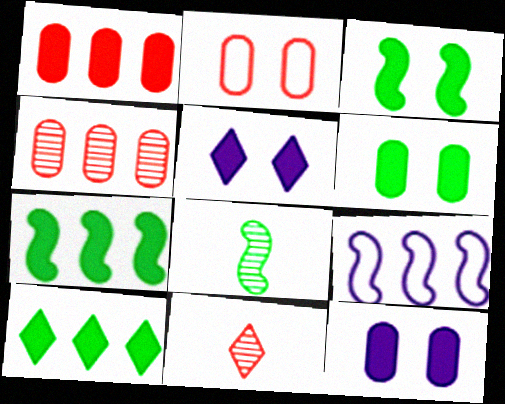[[4, 9, 10], 
[6, 9, 11]]